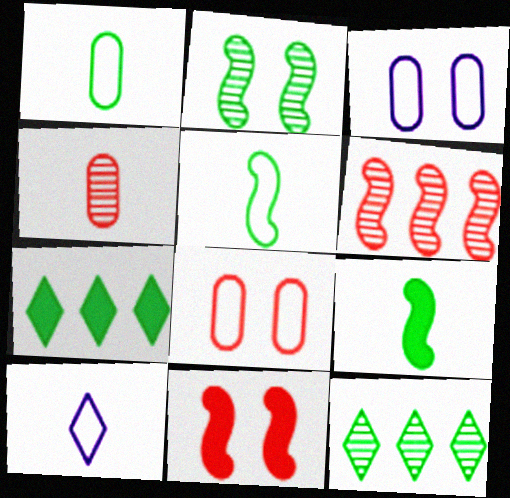[[1, 2, 7], 
[4, 9, 10]]